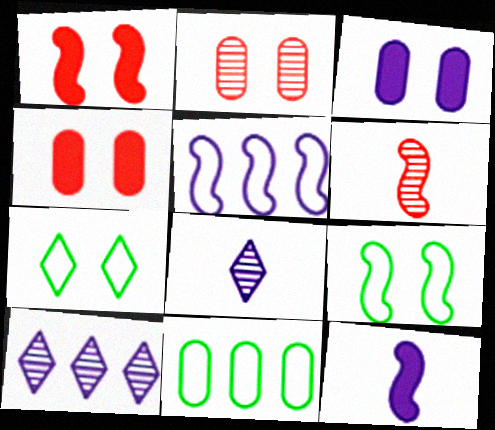[[1, 8, 11], 
[3, 5, 8]]